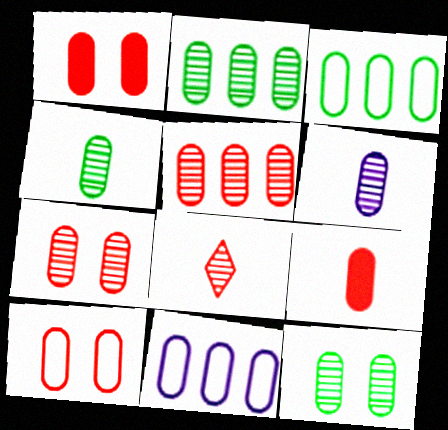[[1, 3, 6], 
[1, 4, 11], 
[1, 7, 10], 
[2, 4, 12], 
[2, 6, 7], 
[5, 6, 12], 
[5, 9, 10], 
[9, 11, 12]]